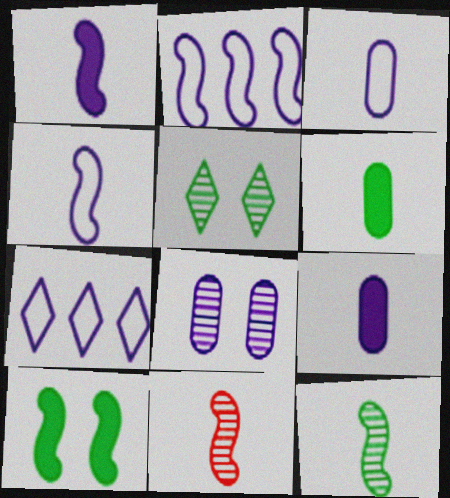[[1, 7, 8], 
[2, 10, 11]]